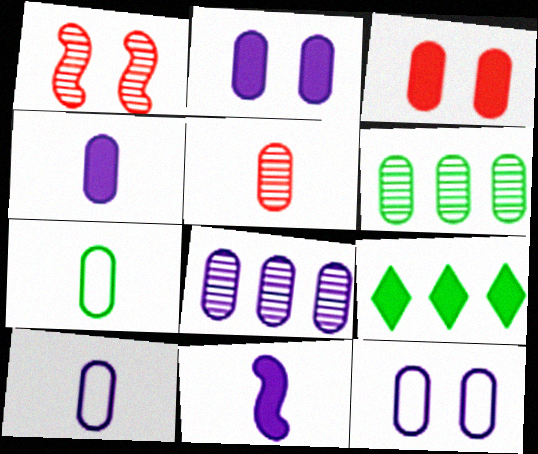[[1, 9, 10], 
[2, 8, 10], 
[3, 6, 10], 
[3, 7, 8], 
[3, 9, 11], 
[4, 5, 7], 
[4, 8, 12]]